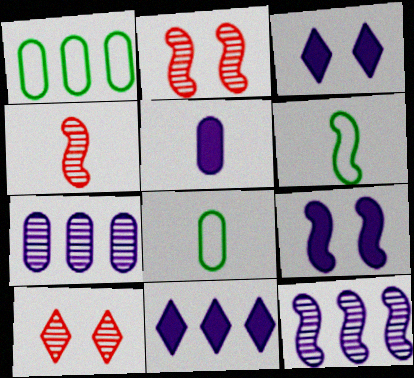[[1, 3, 4], 
[2, 8, 11], 
[5, 9, 11]]